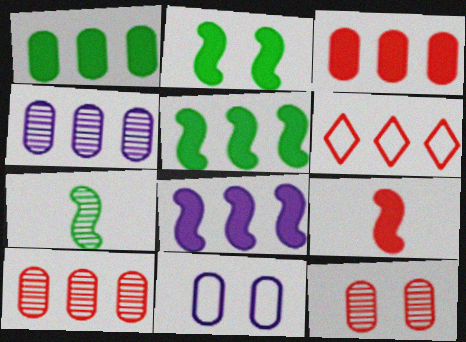[[2, 8, 9], 
[4, 5, 6], 
[6, 9, 12]]